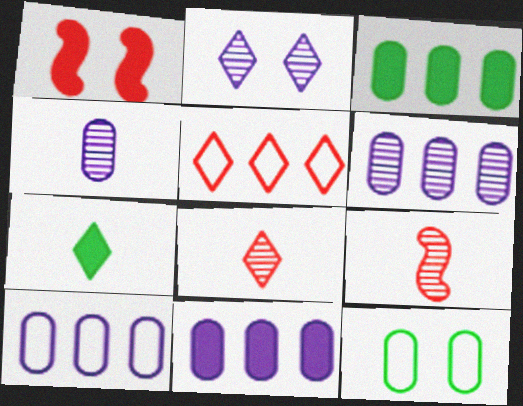[[1, 2, 12], 
[1, 7, 11], 
[2, 5, 7], 
[6, 10, 11]]